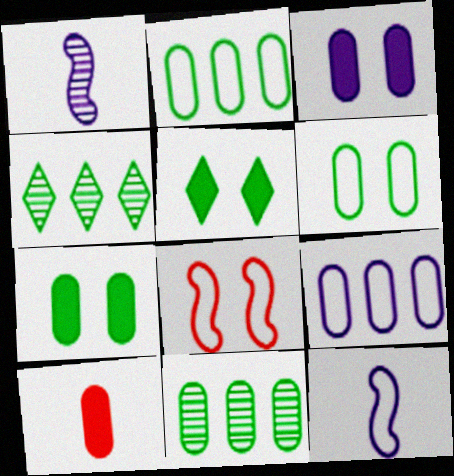[]